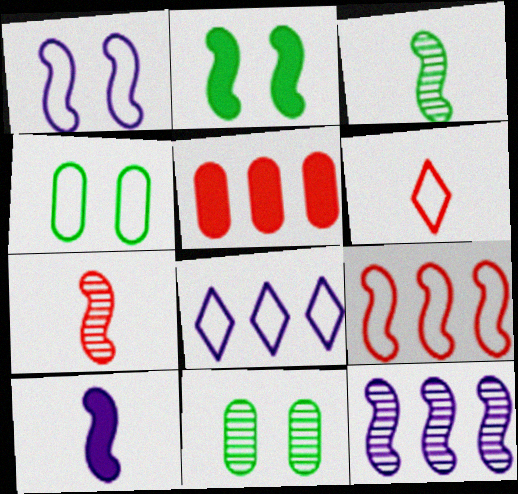[[1, 10, 12]]